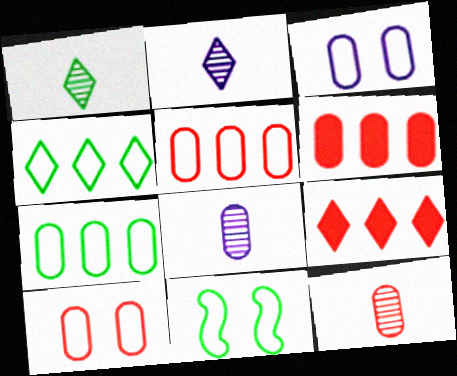[[2, 6, 11], 
[6, 10, 12], 
[8, 9, 11]]